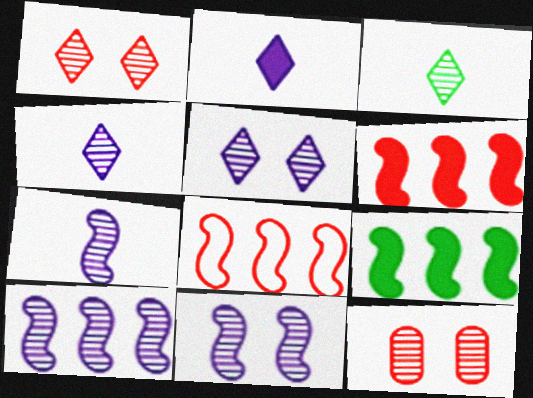[[3, 10, 12], 
[7, 10, 11], 
[8, 9, 10]]